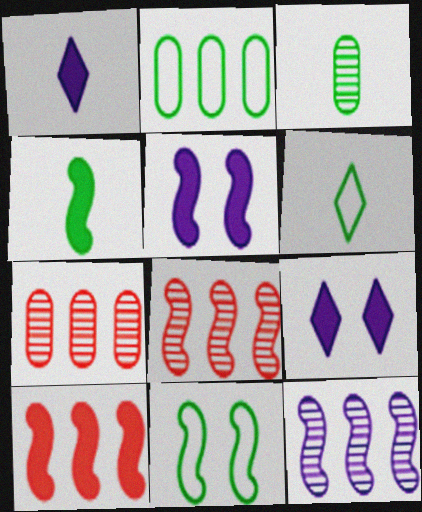[[1, 7, 11], 
[2, 6, 11], 
[3, 4, 6], 
[4, 5, 10], 
[5, 6, 7]]